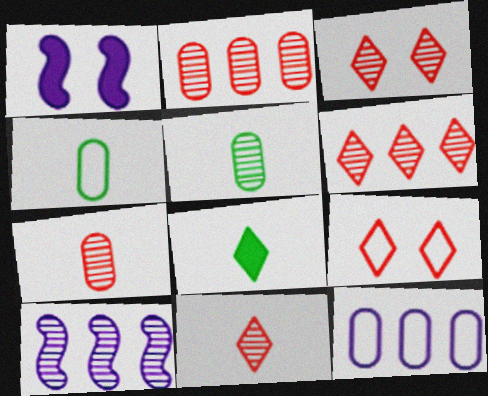[[1, 4, 6], 
[3, 5, 10], 
[3, 6, 11]]